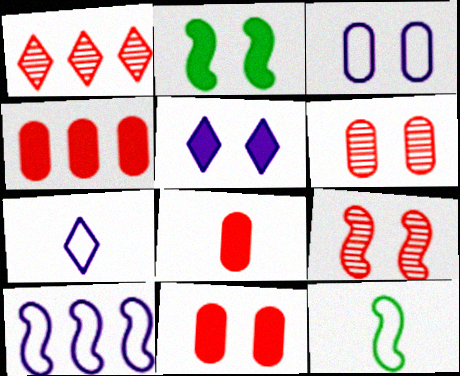[[2, 5, 11], 
[3, 7, 10], 
[4, 8, 11]]